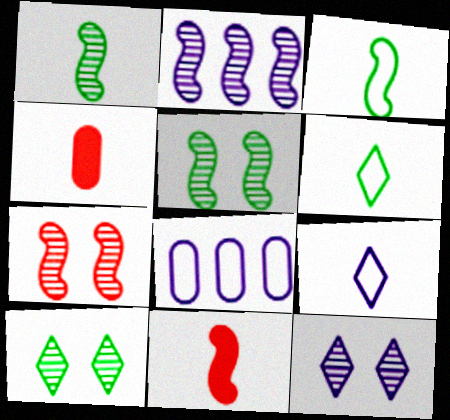[[1, 2, 7], 
[1, 4, 9], 
[8, 10, 11]]